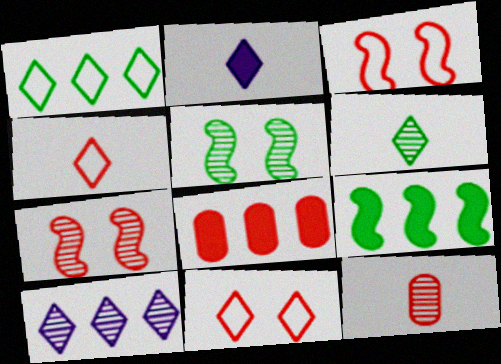[[2, 4, 6], 
[4, 7, 8], 
[5, 10, 12]]